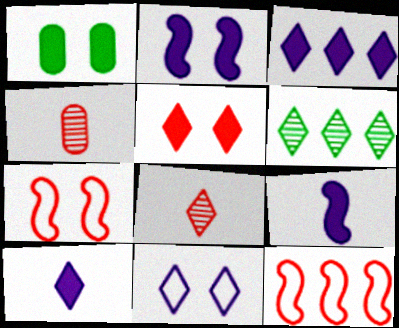[[1, 2, 5], 
[4, 5, 12]]